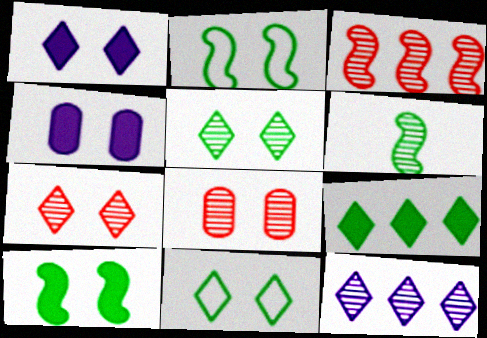[[1, 2, 8], 
[1, 7, 11], 
[2, 4, 7], 
[6, 8, 12]]